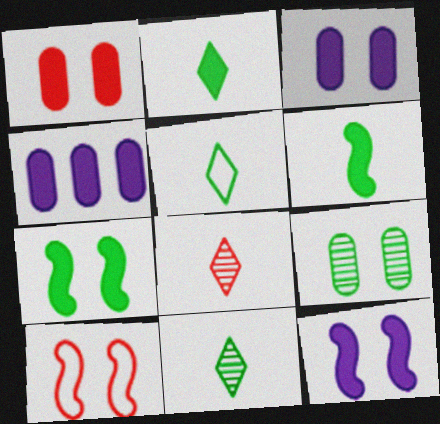[[2, 5, 11], 
[4, 10, 11]]